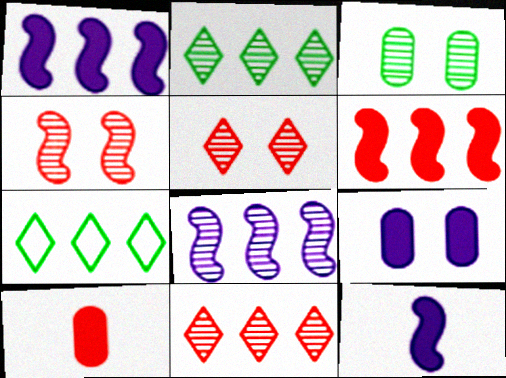[]